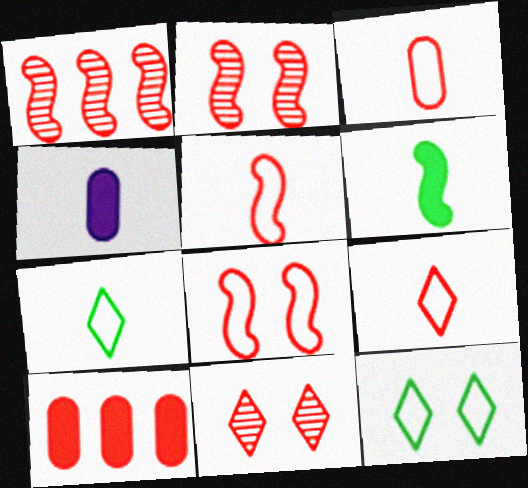[[1, 4, 12], 
[2, 9, 10], 
[3, 5, 9], 
[5, 10, 11]]